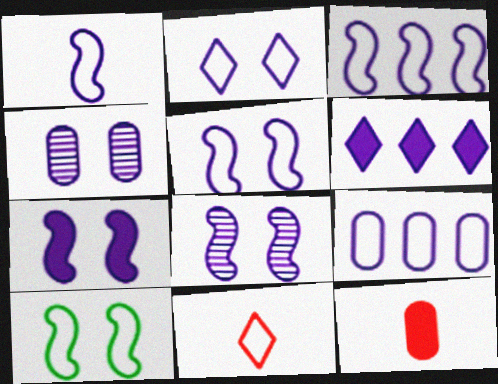[[1, 2, 9], 
[1, 3, 5], 
[1, 4, 6], 
[2, 4, 7], 
[5, 7, 8], 
[9, 10, 11]]